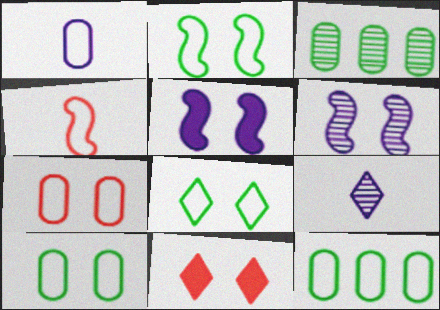[[1, 7, 12], 
[2, 8, 10], 
[6, 10, 11]]